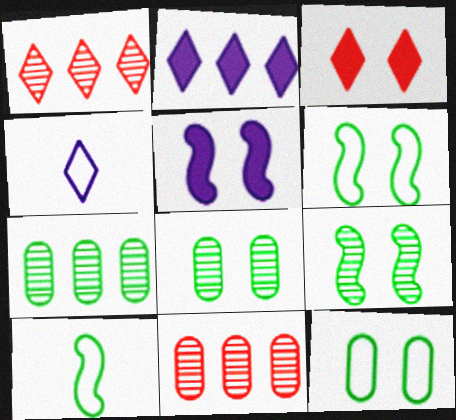[]